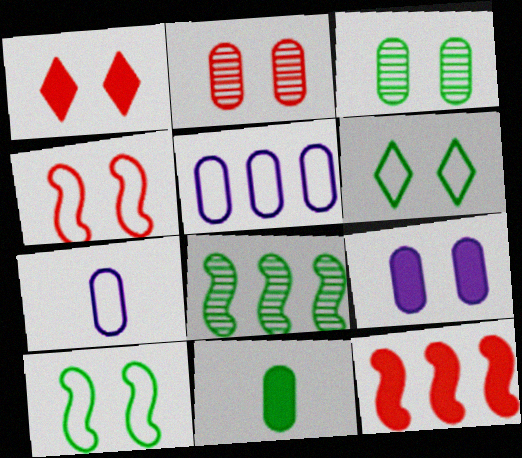[[1, 2, 4], 
[1, 7, 8], 
[2, 5, 11], 
[6, 8, 11]]